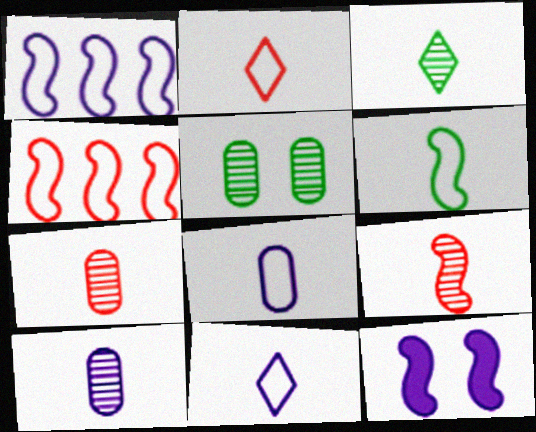[[2, 6, 8], 
[3, 9, 10]]